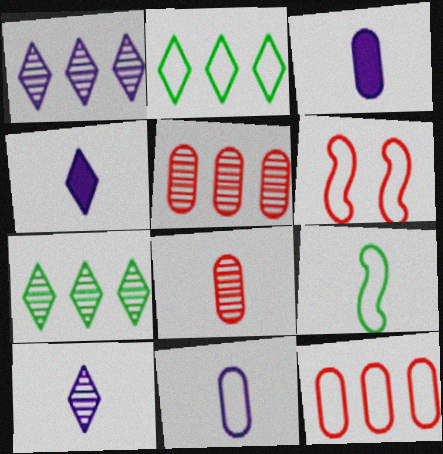[[2, 6, 11], 
[3, 6, 7], 
[4, 8, 9]]